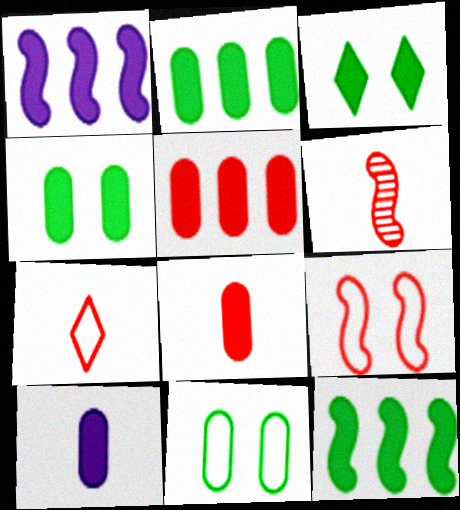[[1, 3, 8], 
[4, 5, 10], 
[6, 7, 8]]